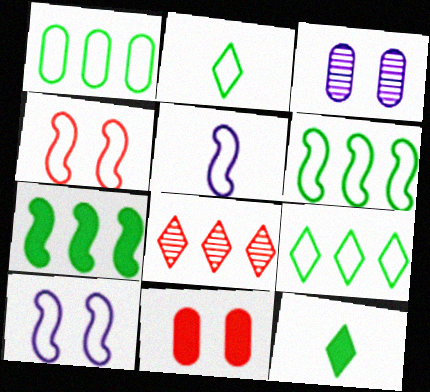[[1, 6, 9], 
[4, 5, 6]]